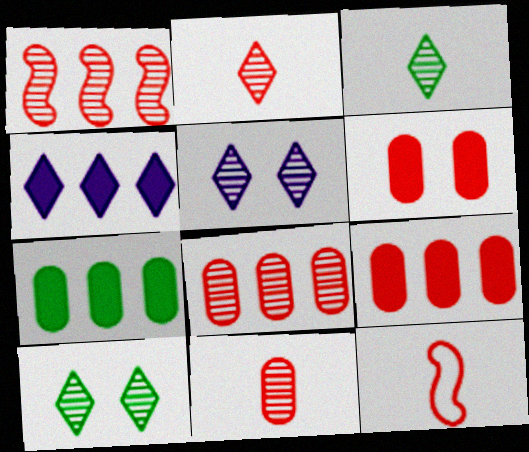[[5, 7, 12]]